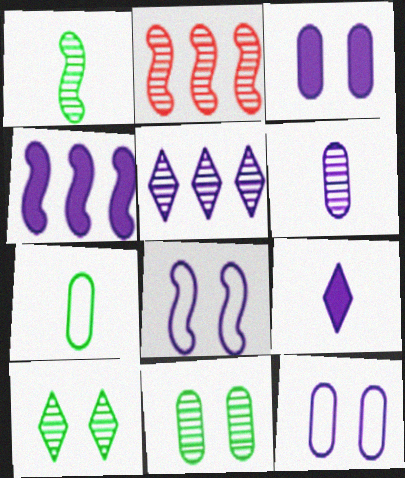[[2, 6, 10], 
[3, 4, 9]]